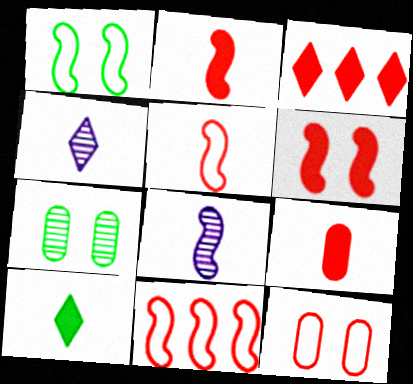[[3, 6, 9]]